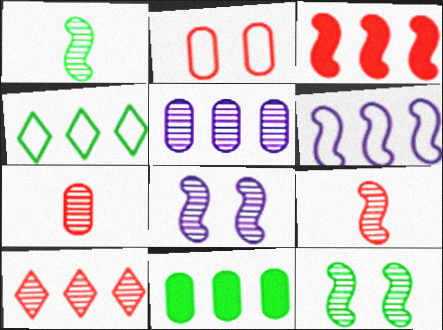[[3, 4, 5], 
[6, 10, 11]]